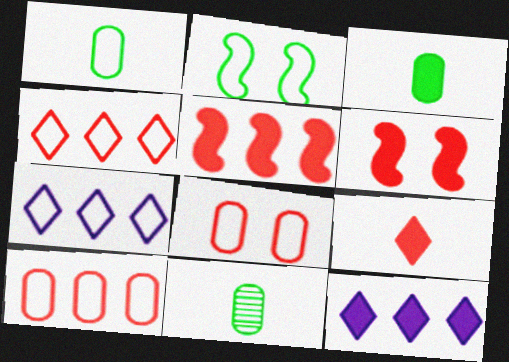[[1, 3, 11], 
[3, 6, 12], 
[6, 7, 11]]